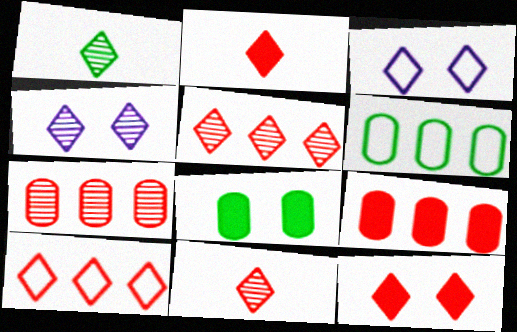[[1, 4, 5], 
[10, 11, 12]]